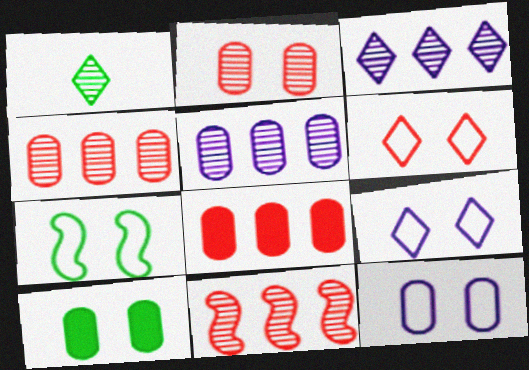[[2, 10, 12], 
[6, 7, 12]]